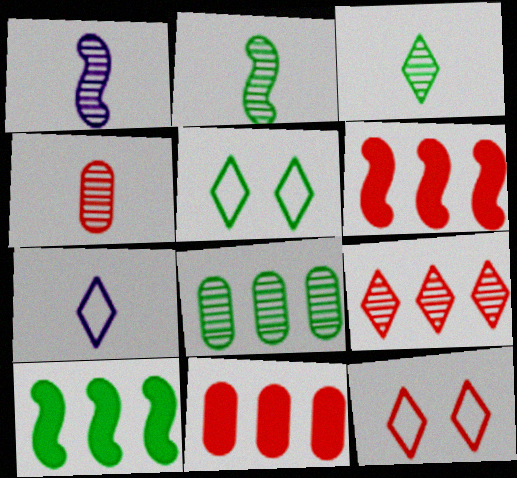[[1, 3, 4], 
[1, 5, 11], 
[4, 6, 12]]